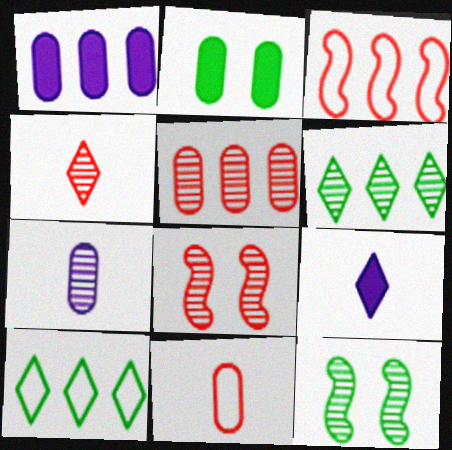[[1, 3, 6], 
[4, 5, 8], 
[6, 7, 8]]